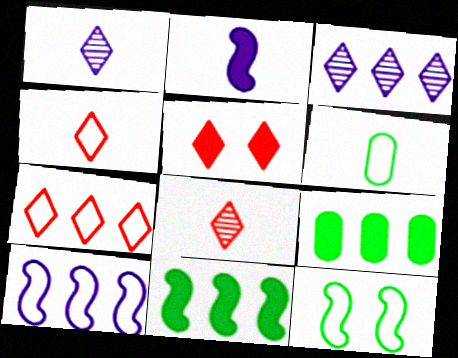[[2, 5, 9], 
[2, 6, 8], 
[5, 7, 8]]